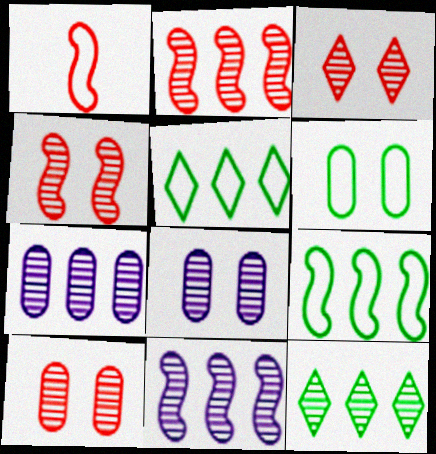[[2, 7, 12], 
[3, 4, 10]]